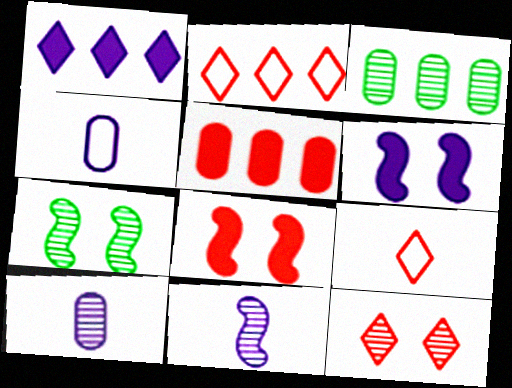[[3, 6, 9], 
[3, 11, 12]]